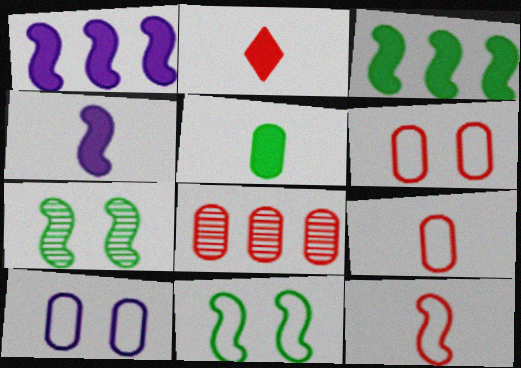[[1, 7, 12], 
[2, 4, 5], 
[5, 8, 10]]